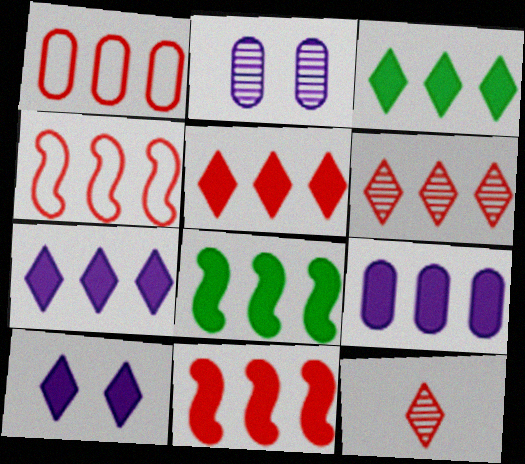[[1, 6, 11], 
[3, 5, 7], 
[3, 9, 11], 
[5, 8, 9]]